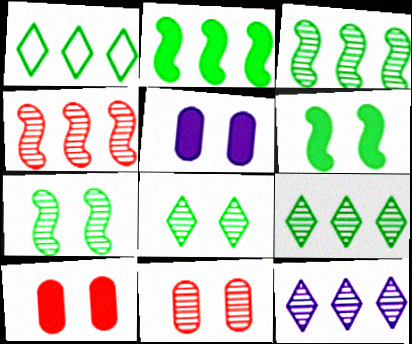[]